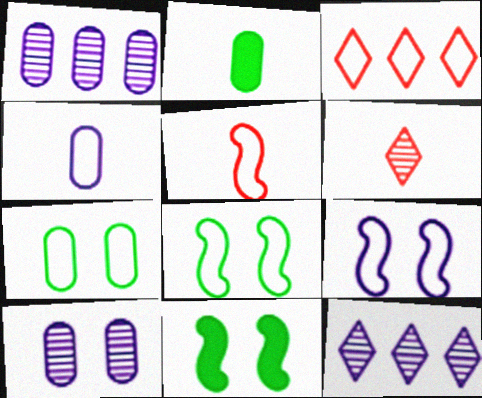[[3, 4, 8]]